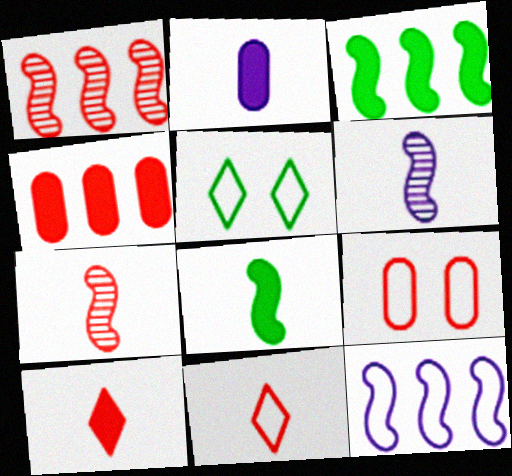[[1, 2, 5], 
[1, 3, 12], 
[1, 9, 10], 
[2, 8, 10], 
[4, 5, 6]]